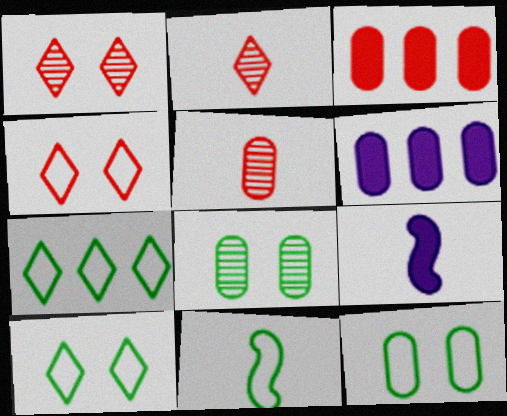[[1, 6, 11], 
[5, 6, 12], 
[7, 11, 12]]